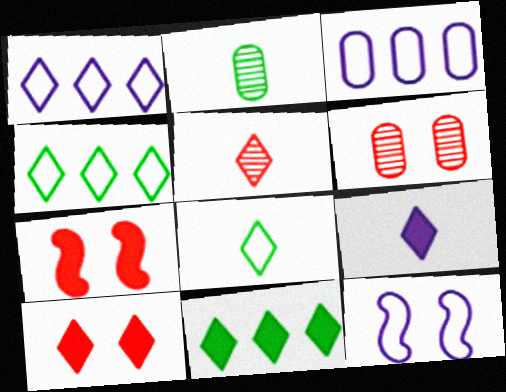[[1, 2, 7], 
[5, 8, 9], 
[9, 10, 11]]